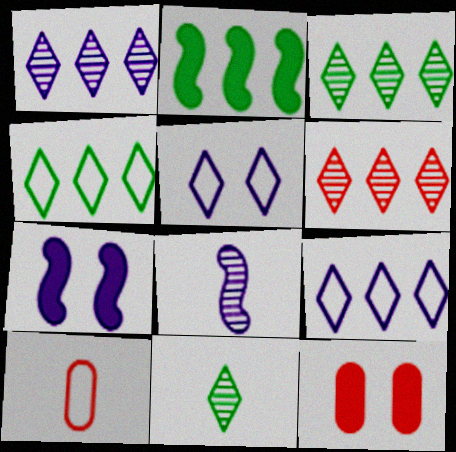[[1, 3, 6], 
[3, 7, 10], 
[4, 8, 12]]